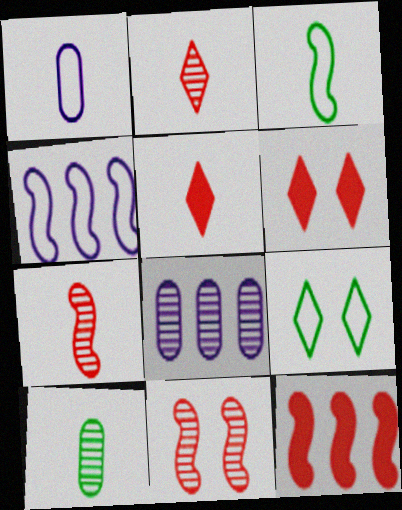[[3, 6, 8], 
[4, 6, 10]]